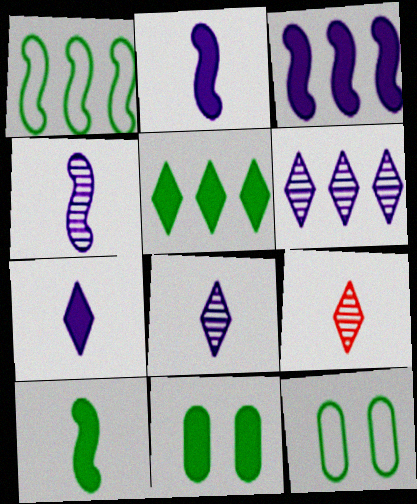[[3, 9, 12], 
[5, 10, 11]]